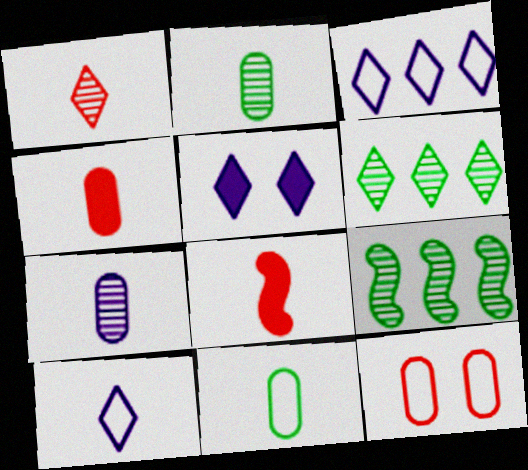[[2, 8, 10], 
[4, 7, 11]]